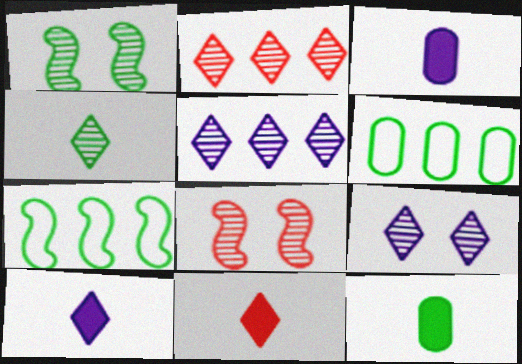[[2, 4, 9], 
[6, 8, 10]]